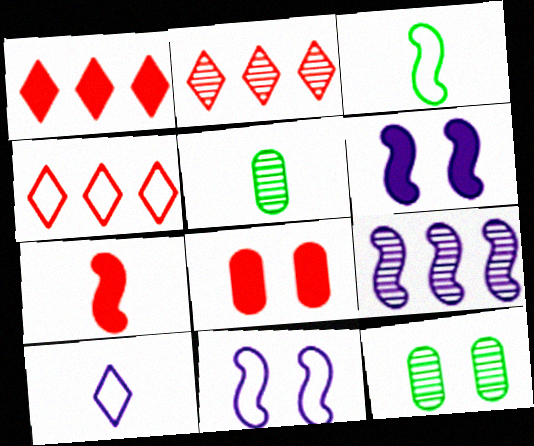[[1, 2, 4], 
[1, 5, 11], 
[1, 7, 8], 
[4, 5, 6], 
[5, 7, 10]]